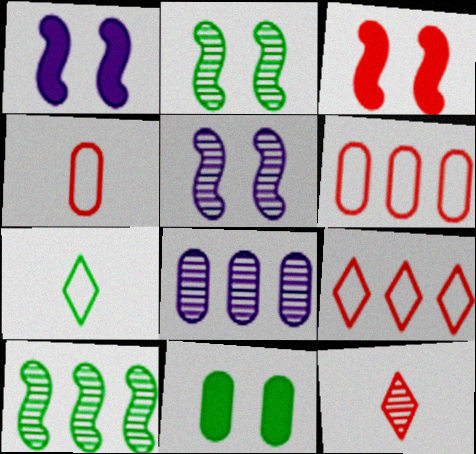[[2, 8, 12], 
[3, 6, 12], 
[3, 7, 8], 
[4, 8, 11], 
[7, 10, 11]]